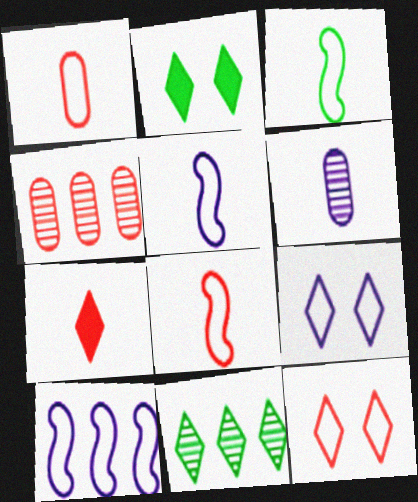[[2, 4, 5], 
[3, 5, 8], 
[3, 6, 7], 
[7, 9, 11]]